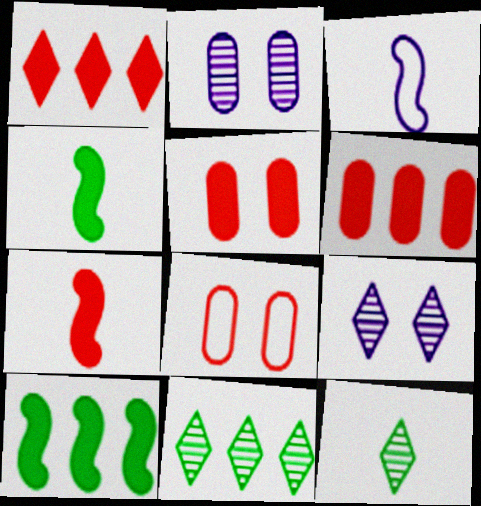[[1, 5, 7], 
[3, 5, 11]]